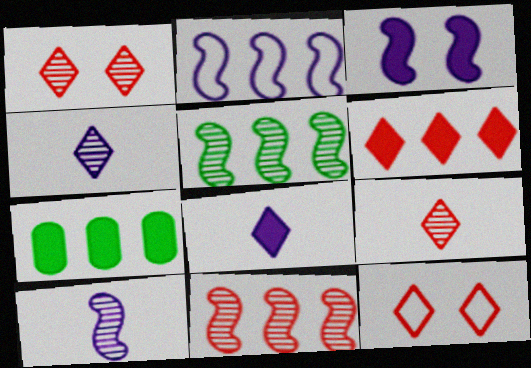[[2, 3, 10], 
[6, 9, 12], 
[7, 10, 12]]